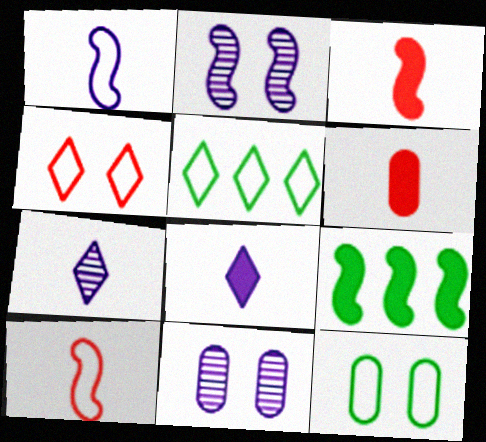[[2, 5, 6], 
[2, 9, 10], 
[3, 5, 11]]